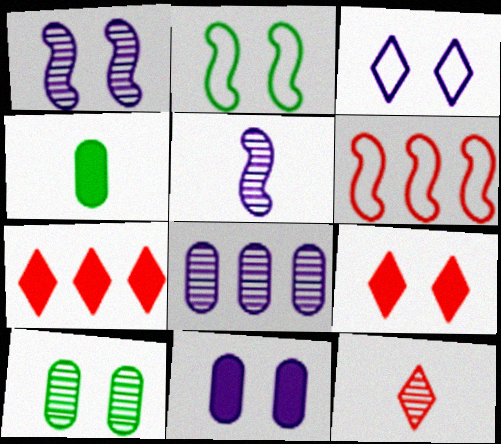[[1, 3, 11]]